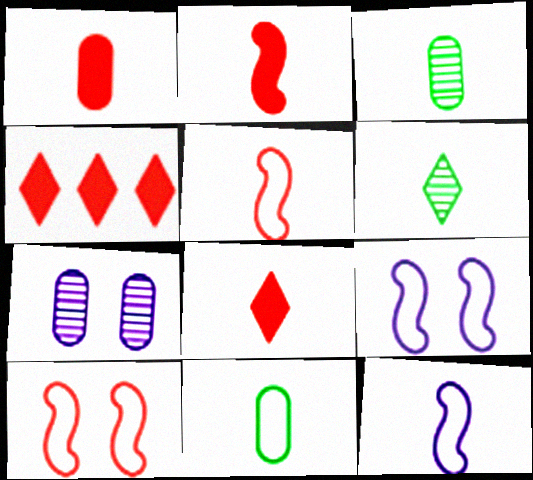[[1, 2, 8], 
[1, 6, 12], 
[3, 4, 9], 
[3, 8, 12]]